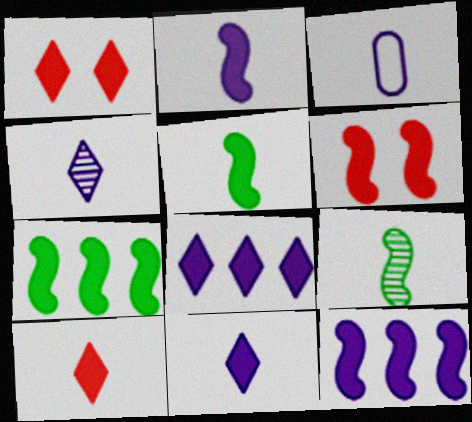[[2, 3, 4], 
[2, 6, 7], 
[3, 9, 10], 
[5, 6, 12]]